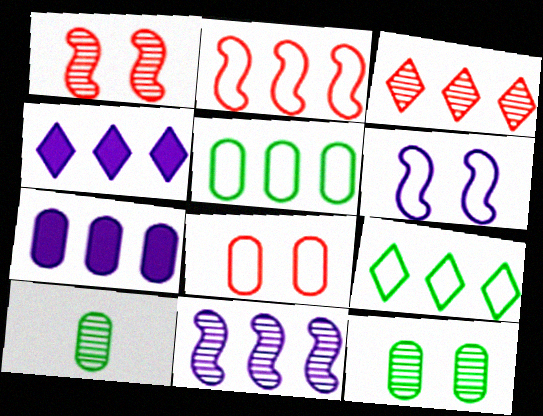[[3, 4, 9], 
[7, 8, 10]]